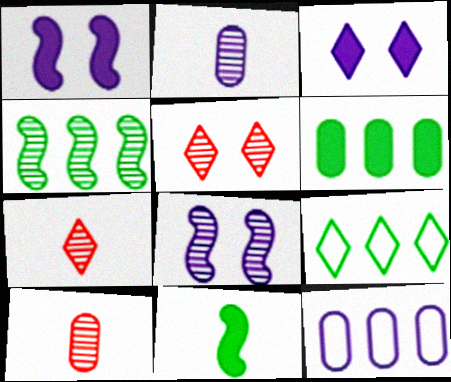[[1, 9, 10], 
[2, 4, 5], 
[3, 7, 9], 
[4, 6, 9], 
[5, 11, 12]]